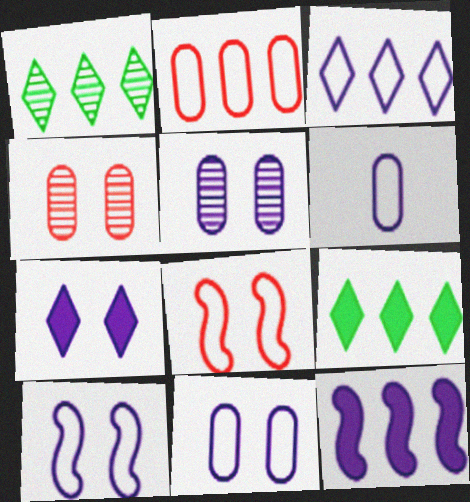[[1, 2, 12], 
[3, 6, 10], 
[5, 7, 10]]